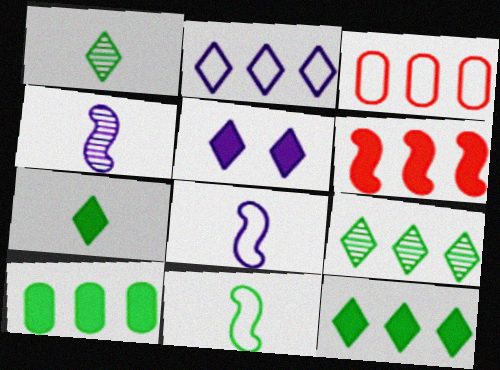[]